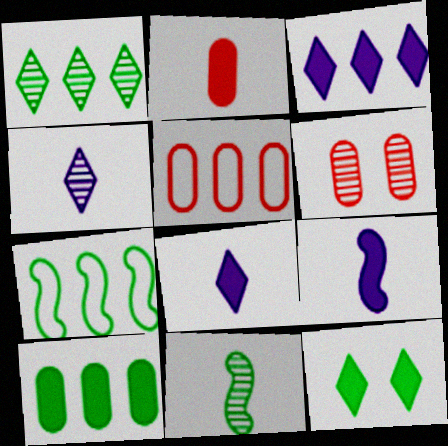[[1, 7, 10], 
[2, 5, 6], 
[6, 7, 8]]